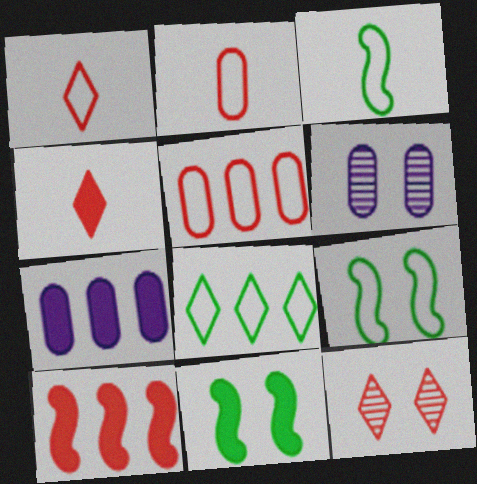[[2, 10, 12], 
[3, 7, 12], 
[4, 7, 11]]